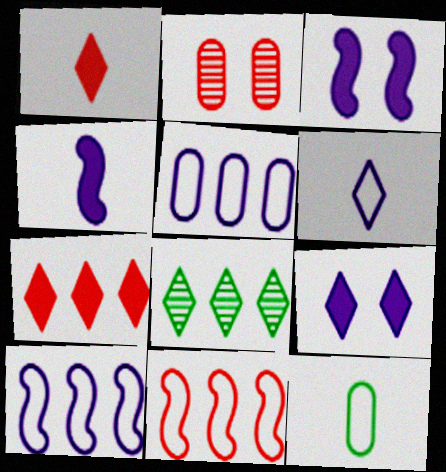[[1, 2, 11]]